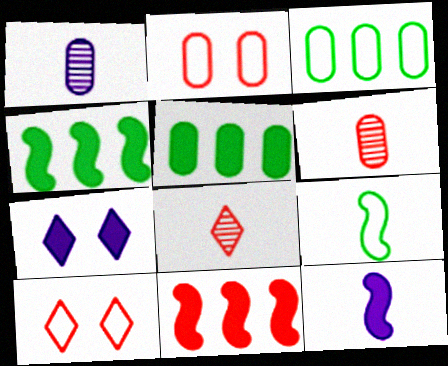[[1, 2, 5], 
[1, 4, 10], 
[2, 8, 11], 
[6, 10, 11]]